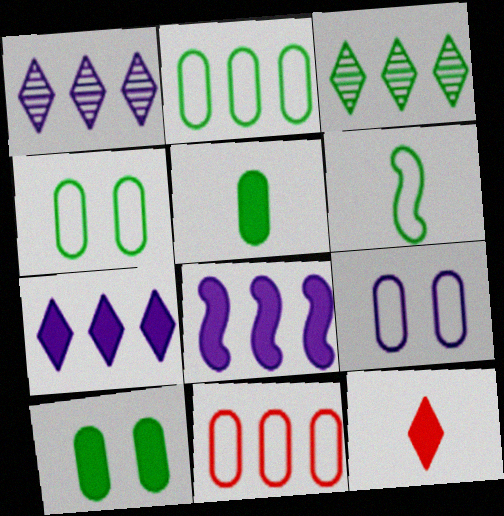[[3, 6, 10], 
[3, 8, 11], 
[8, 10, 12]]